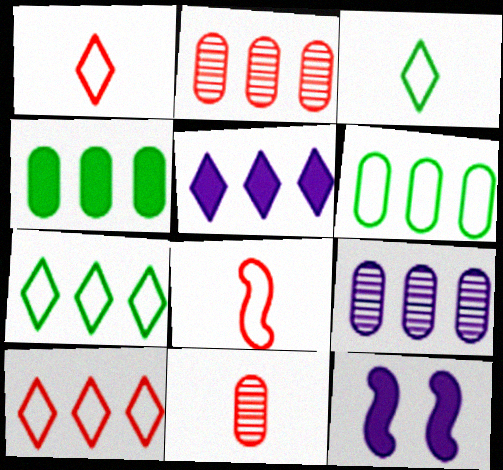[[2, 3, 12], 
[7, 11, 12]]